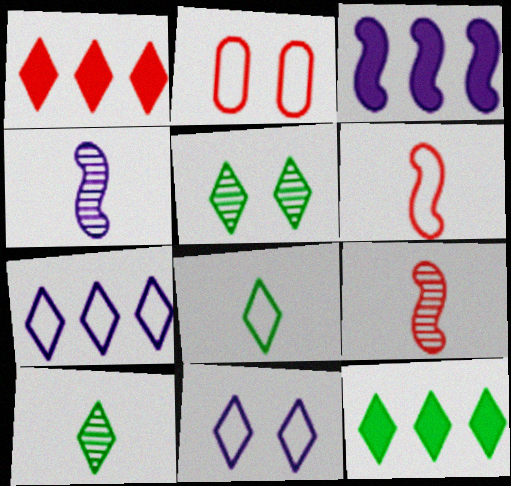[[1, 2, 9], 
[1, 10, 11], 
[2, 3, 10], 
[2, 4, 12], 
[5, 8, 12]]